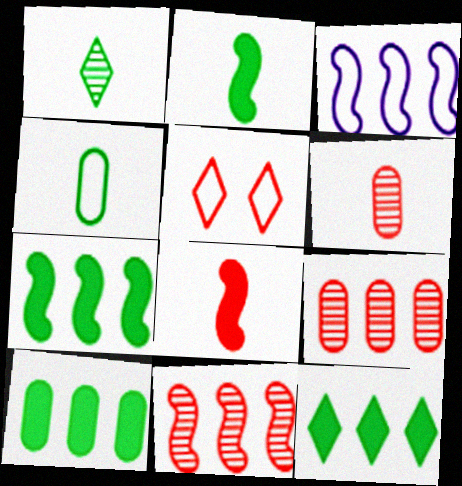[[1, 2, 4], 
[3, 4, 5], 
[3, 7, 11], 
[3, 9, 12], 
[5, 8, 9], 
[7, 10, 12]]